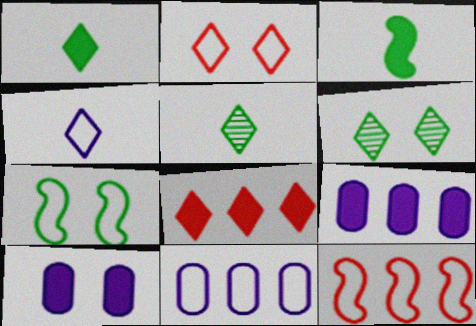[[3, 8, 10], 
[4, 6, 8], 
[5, 10, 12]]